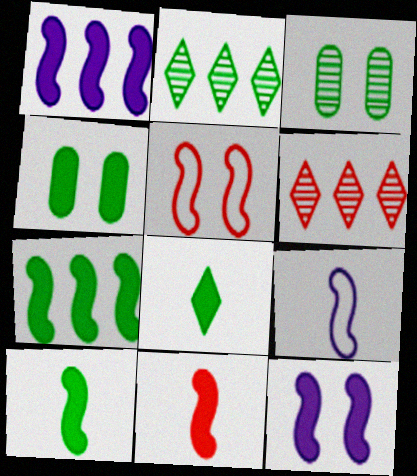[[4, 6, 9], 
[4, 7, 8], 
[7, 11, 12]]